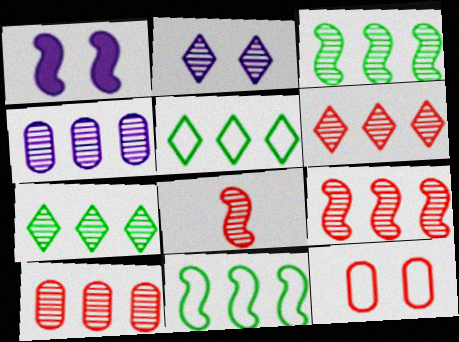[[1, 8, 11], 
[3, 4, 6], 
[4, 7, 9], 
[6, 9, 10]]